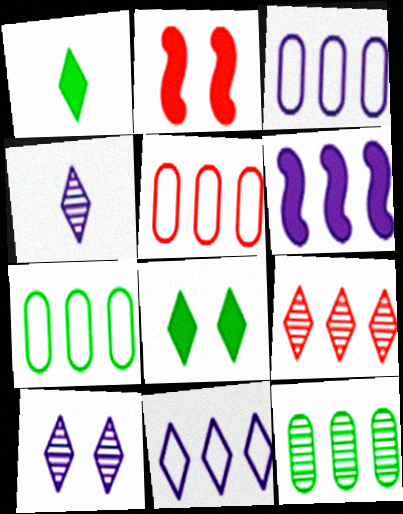[[2, 4, 7], 
[3, 5, 7], 
[6, 7, 9]]